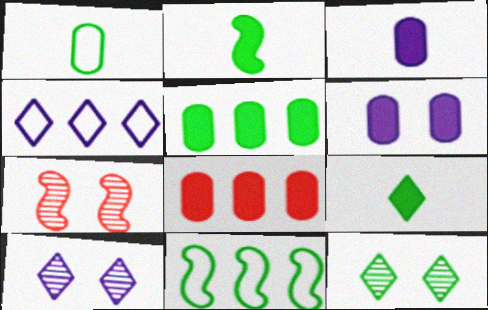[]